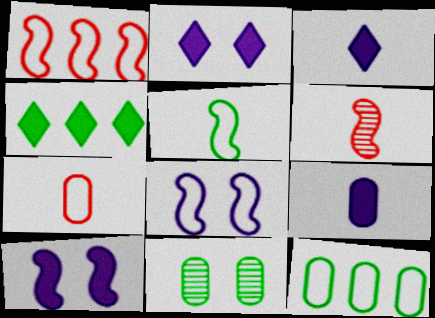[[1, 3, 11], 
[1, 5, 8], 
[2, 6, 12], 
[4, 5, 11]]